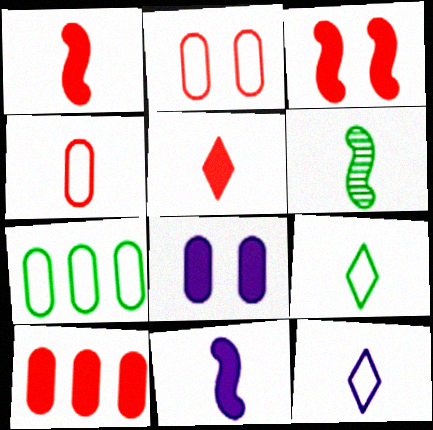[[3, 5, 10]]